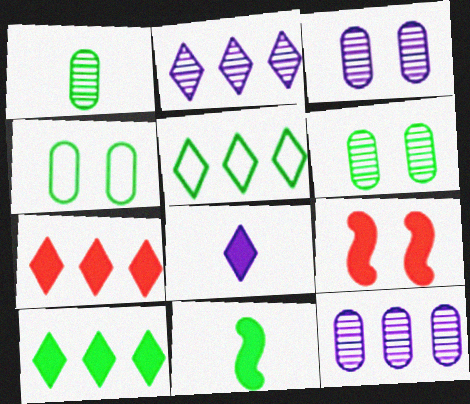[[2, 5, 7], 
[5, 6, 11]]